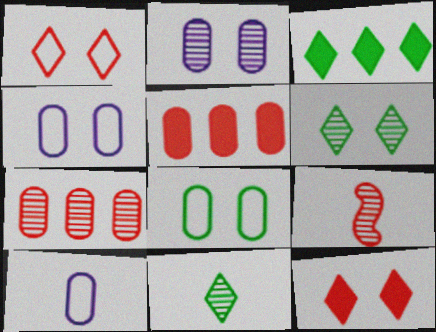[[1, 5, 9], 
[3, 4, 9]]